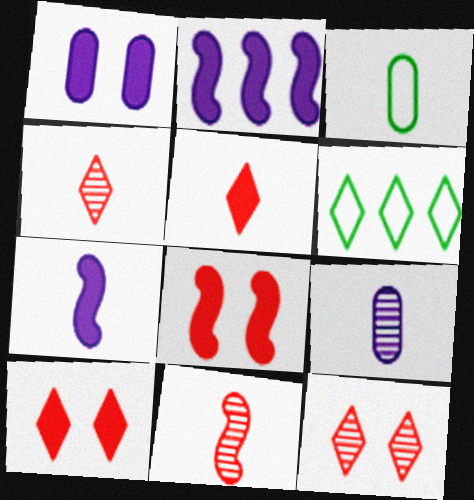[[1, 6, 11], 
[2, 3, 12], 
[3, 4, 7], 
[6, 8, 9]]